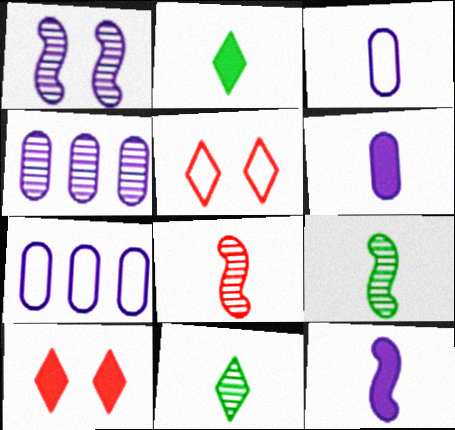[[2, 3, 8], 
[7, 9, 10]]